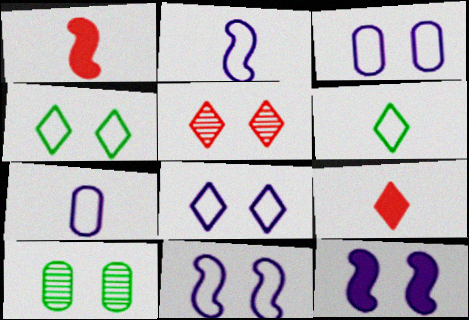[[3, 8, 11]]